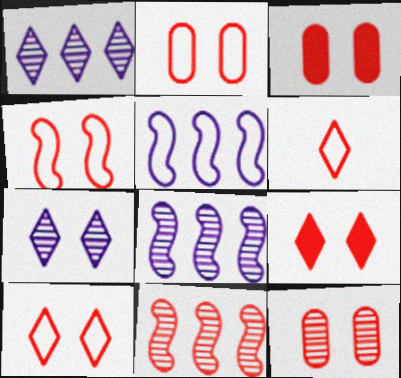[[2, 3, 12], 
[2, 4, 10], 
[3, 6, 11], 
[4, 9, 12]]